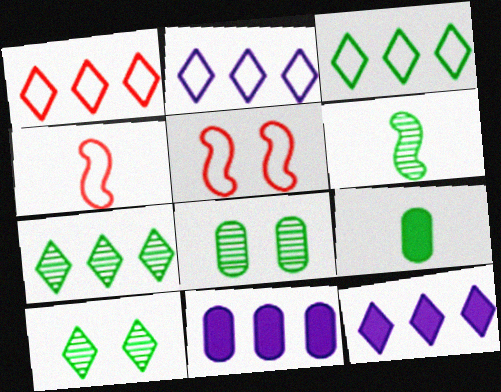[[1, 2, 3], 
[1, 7, 12], 
[4, 8, 12], 
[4, 10, 11], 
[6, 7, 8]]